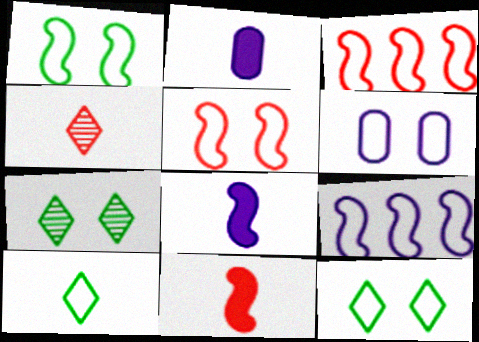[[2, 3, 7], 
[3, 6, 10], 
[5, 6, 12]]